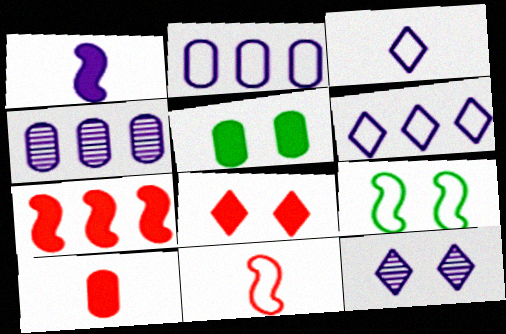[[1, 2, 12], 
[7, 8, 10]]